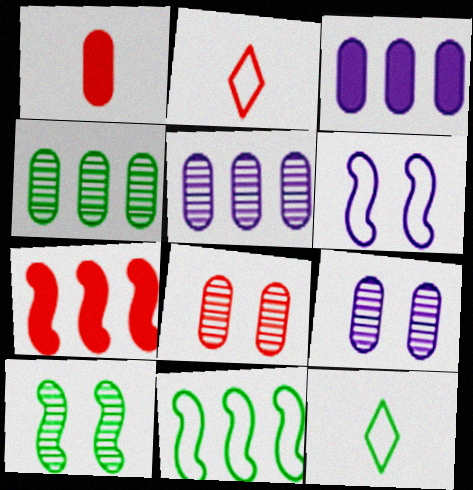[[2, 3, 10], 
[2, 7, 8], 
[7, 9, 12]]